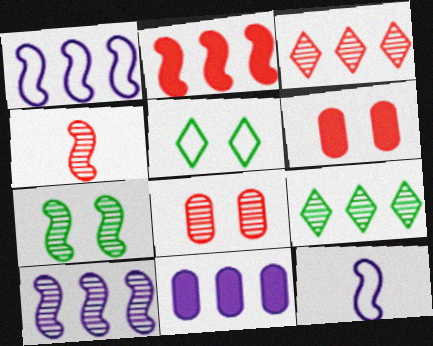[[2, 7, 12], 
[3, 4, 8], 
[4, 5, 11], 
[4, 7, 10], 
[6, 9, 12]]